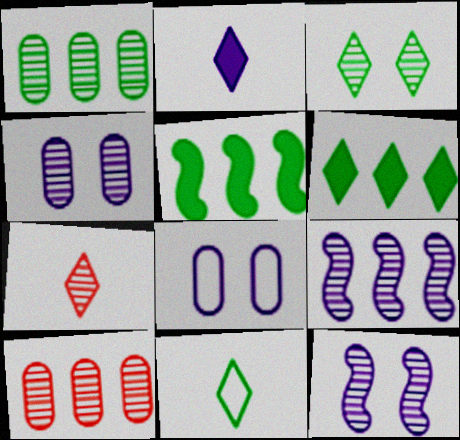[[1, 7, 12], 
[2, 7, 11], 
[2, 8, 9], 
[3, 6, 11], 
[5, 7, 8]]